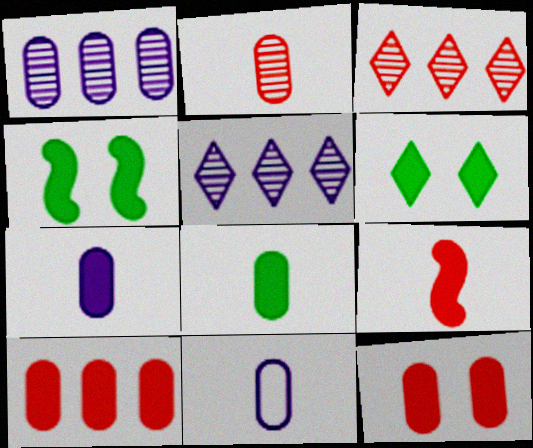[[2, 8, 11], 
[3, 4, 11]]